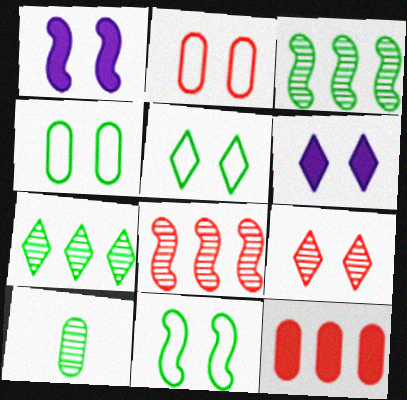[[1, 4, 9], 
[4, 5, 11], 
[5, 6, 9]]